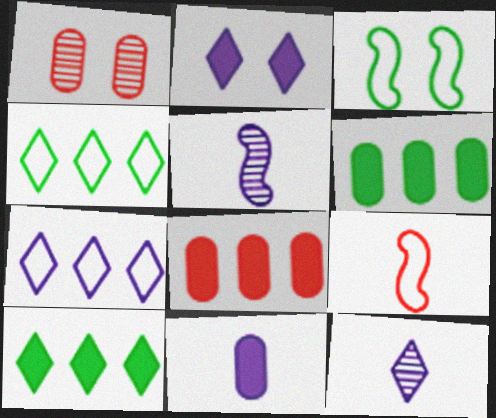[[1, 2, 3], 
[2, 7, 12], 
[3, 8, 12]]